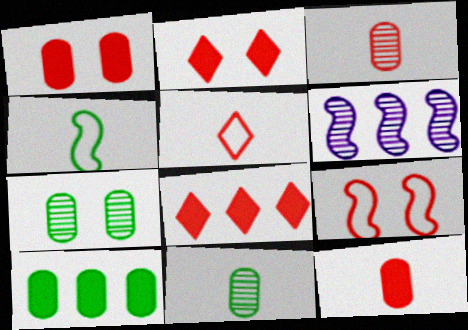[[3, 8, 9]]